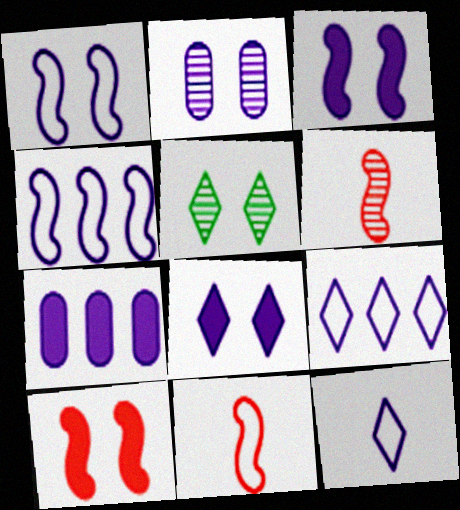[[1, 2, 8], 
[5, 7, 11]]